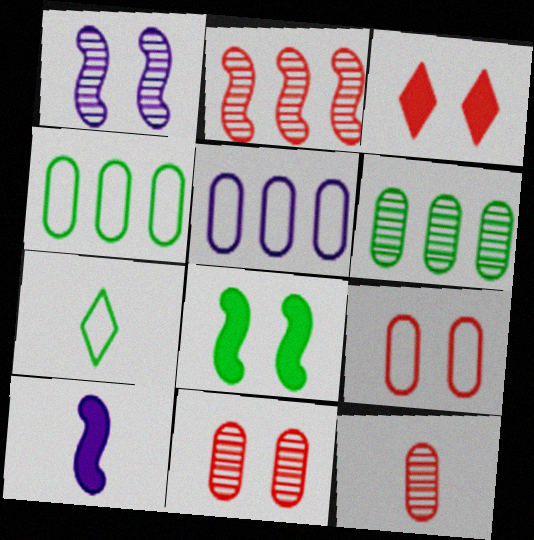[[6, 7, 8], 
[7, 10, 12]]